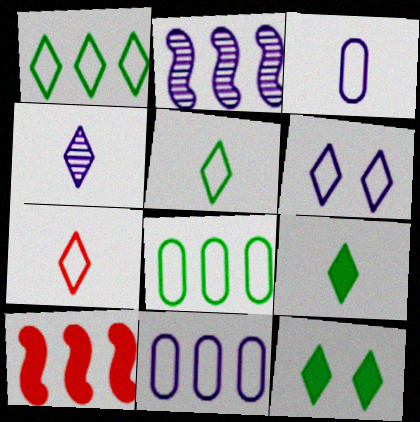[[1, 6, 7], 
[4, 7, 9]]